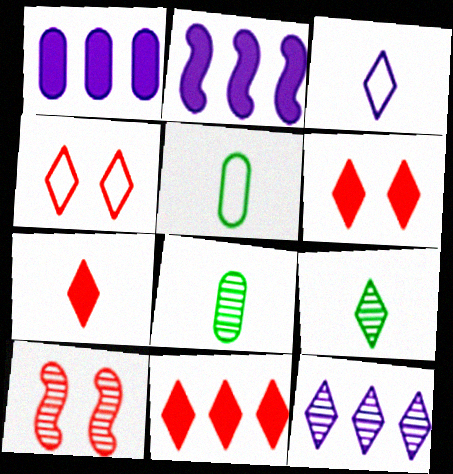[[2, 4, 8], 
[3, 7, 9], 
[6, 7, 11], 
[8, 10, 12]]